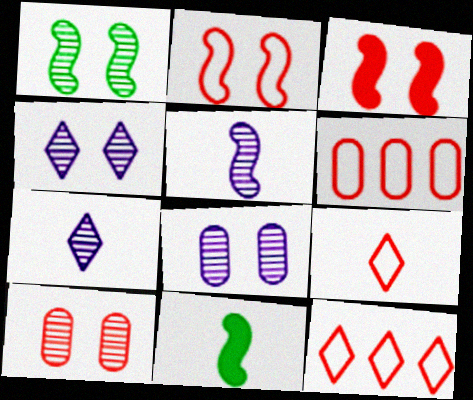[[1, 4, 10], 
[2, 6, 9], 
[4, 6, 11], 
[8, 11, 12]]